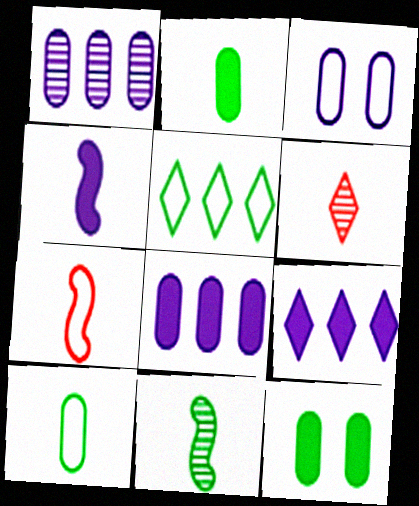[[3, 5, 7], 
[4, 6, 10], 
[4, 7, 11], 
[5, 11, 12]]